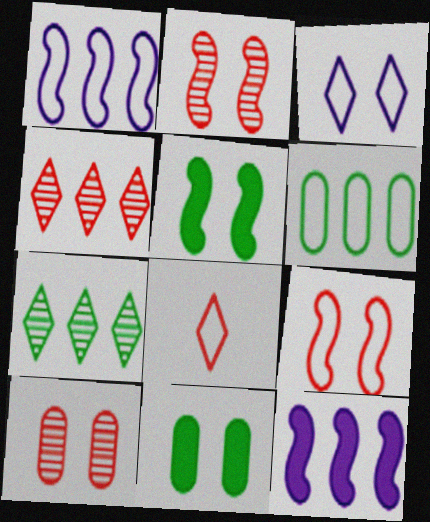[[2, 3, 11], 
[3, 5, 10], 
[4, 6, 12]]